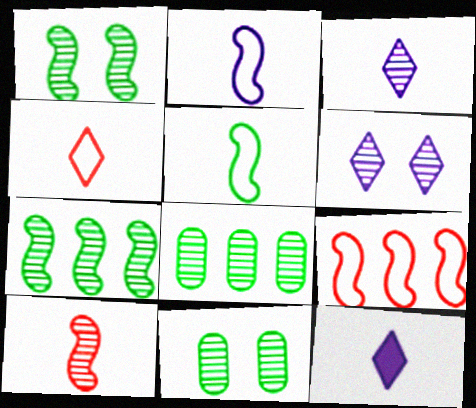[[6, 8, 10], 
[9, 11, 12]]